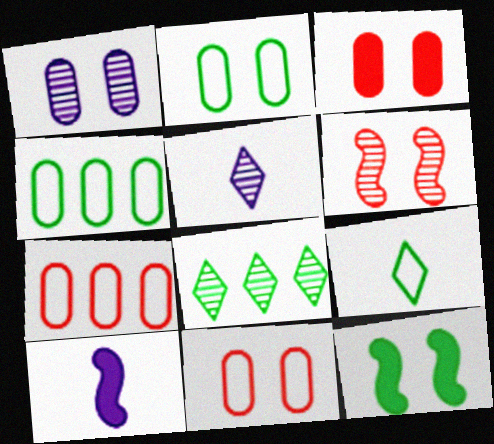[[1, 2, 3], 
[5, 7, 12], 
[8, 10, 11]]